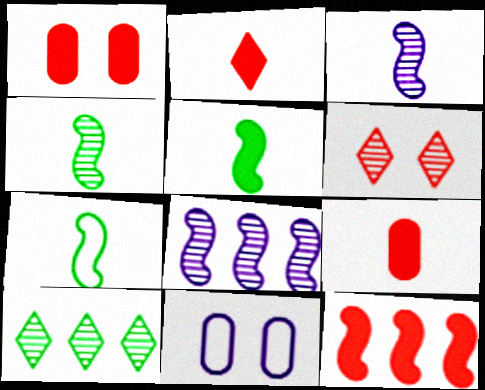[[1, 2, 12], 
[4, 5, 7]]